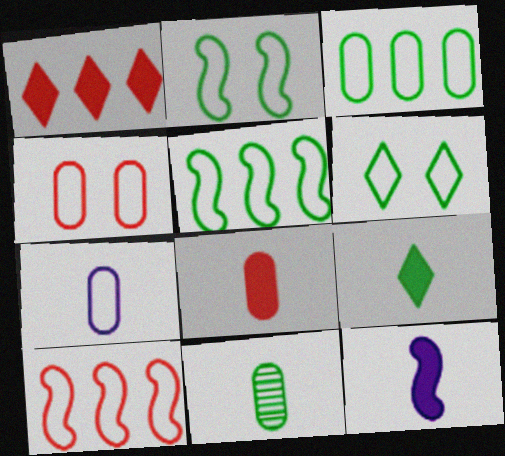[[3, 4, 7], 
[6, 7, 10], 
[7, 8, 11], 
[8, 9, 12]]